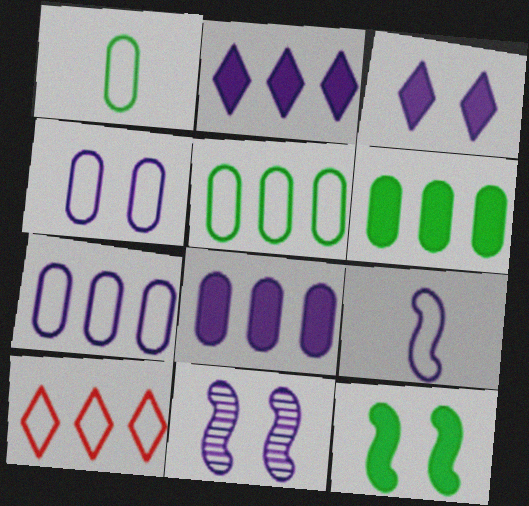[[3, 4, 11]]